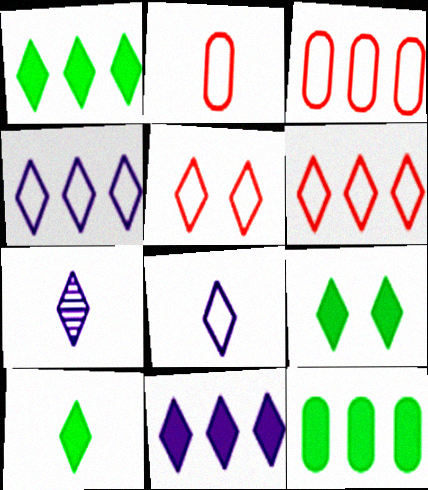[[1, 5, 7], 
[1, 9, 10], 
[6, 7, 9]]